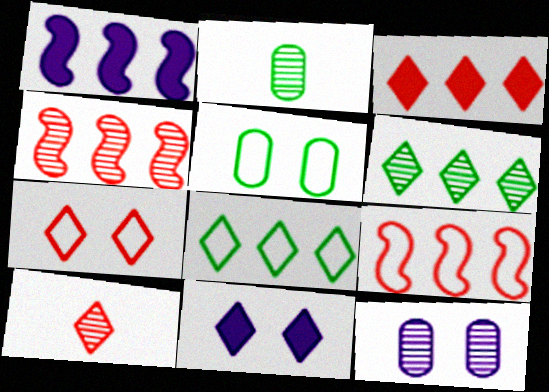[[1, 2, 7], 
[1, 5, 10], 
[2, 9, 11], 
[3, 7, 10], 
[8, 10, 11]]